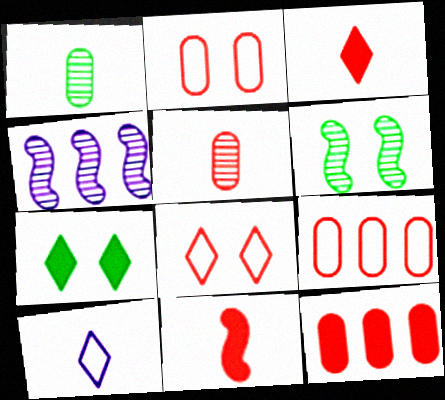[[1, 10, 11], 
[2, 5, 12], 
[6, 10, 12]]